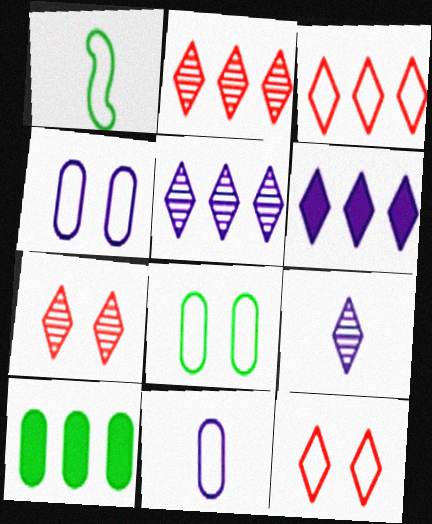[[1, 3, 4]]